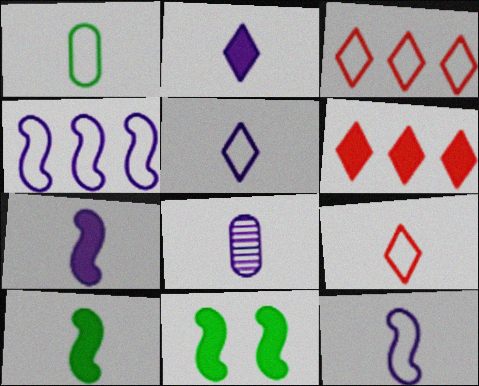[[1, 9, 12], 
[2, 8, 12], 
[3, 8, 11], 
[5, 7, 8], 
[8, 9, 10]]